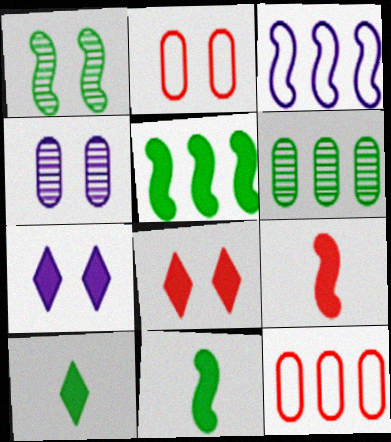[[1, 2, 7], 
[1, 3, 9]]